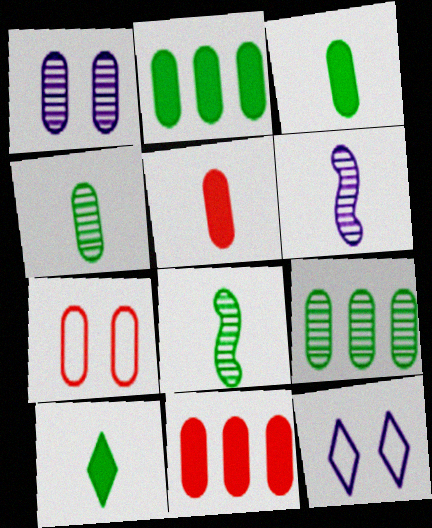[[8, 11, 12]]